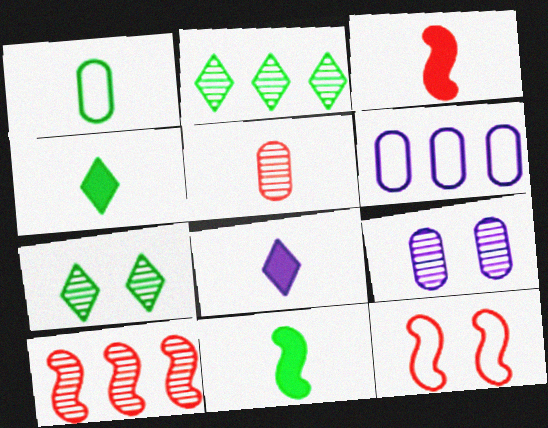[[3, 6, 7], 
[3, 10, 12]]